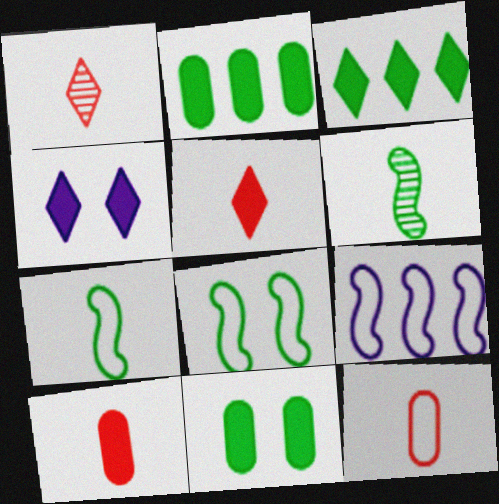[[1, 9, 11], 
[3, 4, 5]]